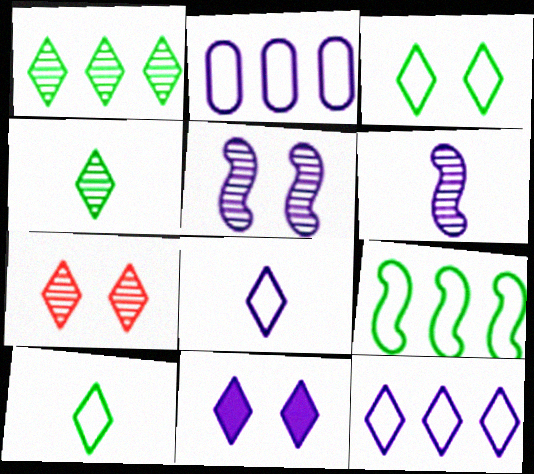[[2, 6, 11], 
[3, 7, 11]]